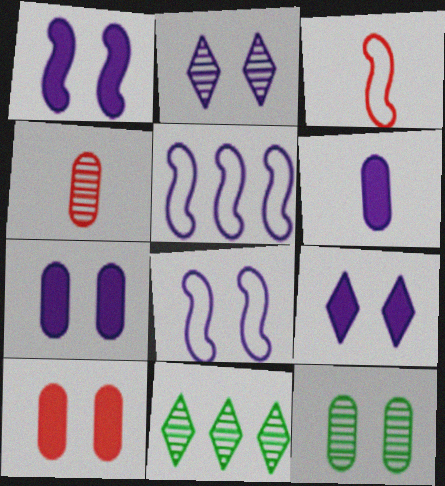[[1, 7, 9], 
[2, 5, 6], 
[2, 7, 8], 
[3, 7, 11]]